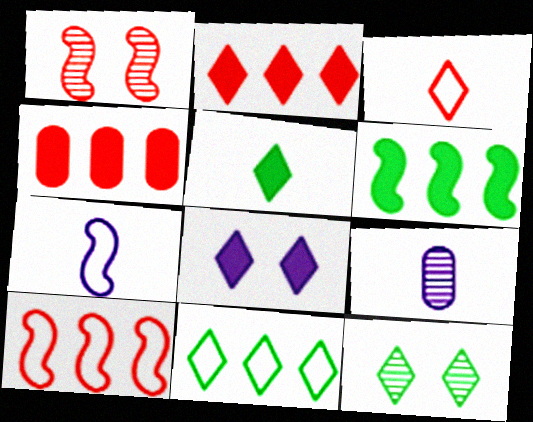[[1, 3, 4], 
[1, 6, 7], 
[2, 5, 8], 
[4, 7, 12], 
[5, 11, 12]]